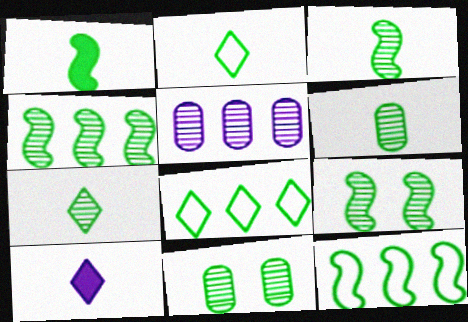[[1, 2, 6], 
[1, 8, 11], 
[1, 9, 12], 
[3, 4, 9], 
[3, 6, 7], 
[4, 7, 11]]